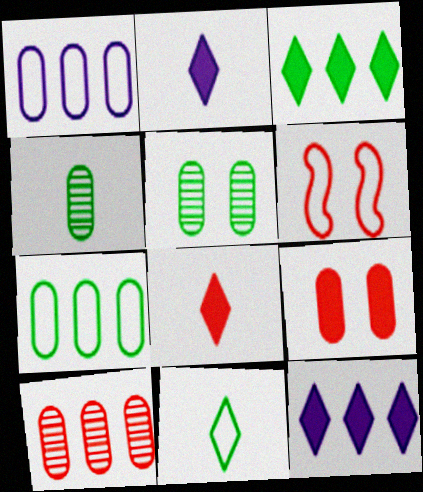[[1, 4, 9], 
[1, 6, 11], 
[4, 6, 12], 
[6, 8, 10]]